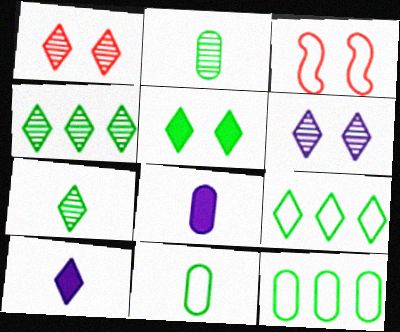[[1, 9, 10], 
[3, 4, 8], 
[5, 7, 9]]